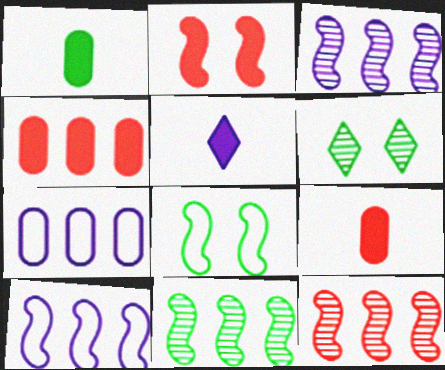[[3, 11, 12], 
[6, 9, 10]]